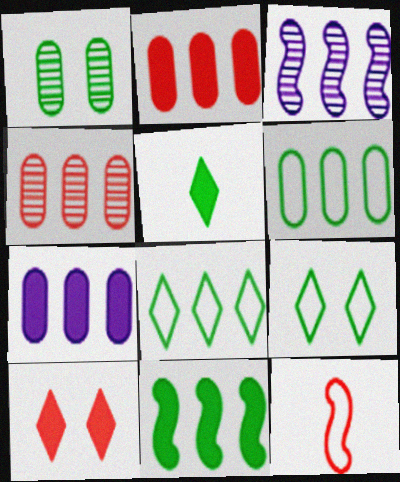[[2, 3, 8], 
[4, 6, 7], 
[4, 10, 12]]